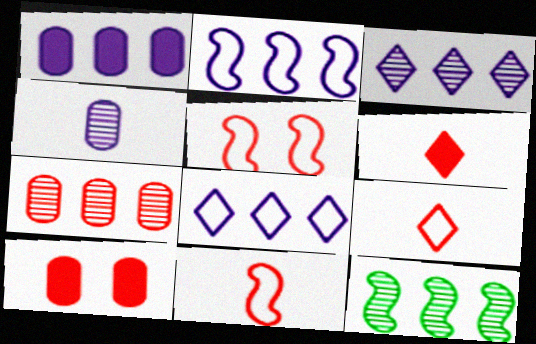[[1, 2, 3], 
[3, 7, 12], 
[5, 6, 7]]